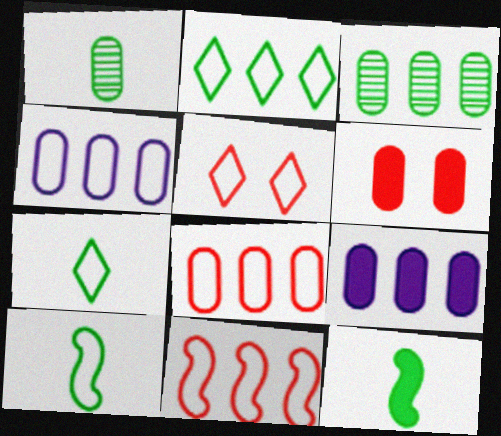[[1, 4, 6], 
[1, 7, 12], 
[2, 4, 11], 
[3, 8, 9], 
[4, 5, 10]]